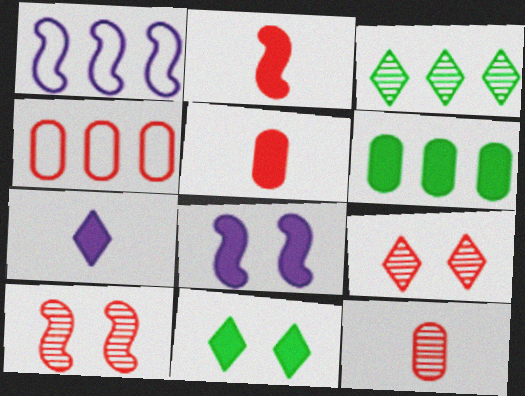[[1, 11, 12], 
[2, 4, 9]]